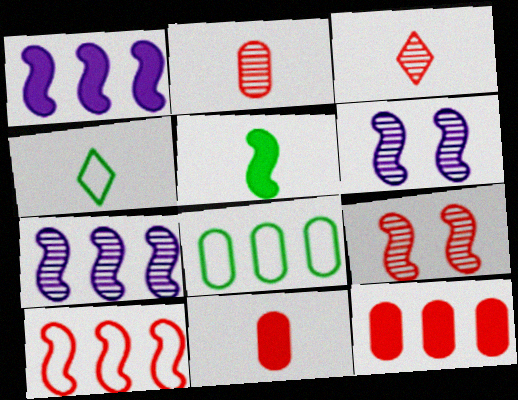[[4, 6, 12], 
[5, 6, 10]]